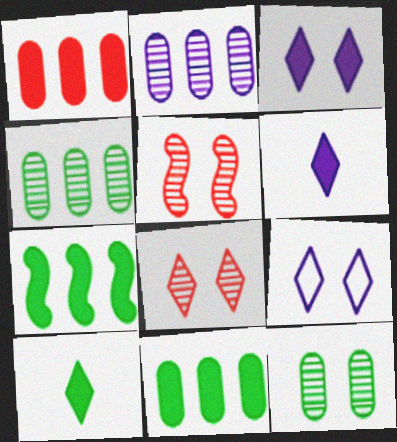[]